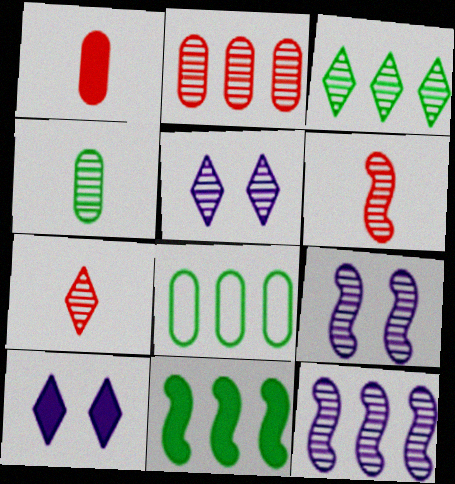[[1, 10, 11], 
[2, 3, 12], 
[3, 5, 7], 
[3, 8, 11], 
[6, 8, 10]]